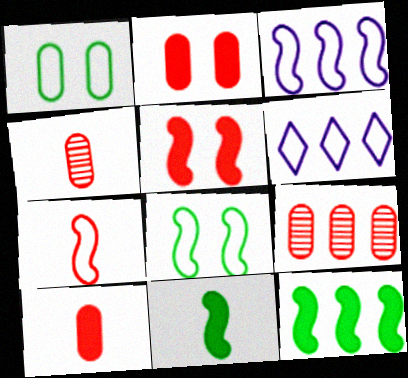[[1, 6, 7], 
[3, 7, 8], 
[6, 9, 12]]